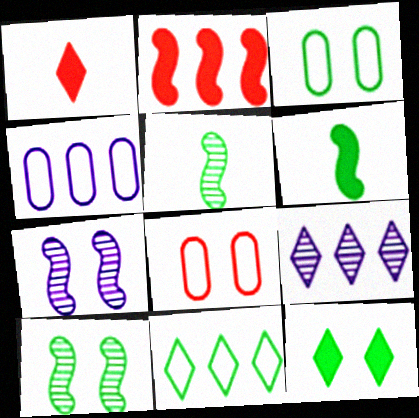[[1, 4, 10], 
[3, 10, 12], 
[6, 8, 9], 
[7, 8, 12]]